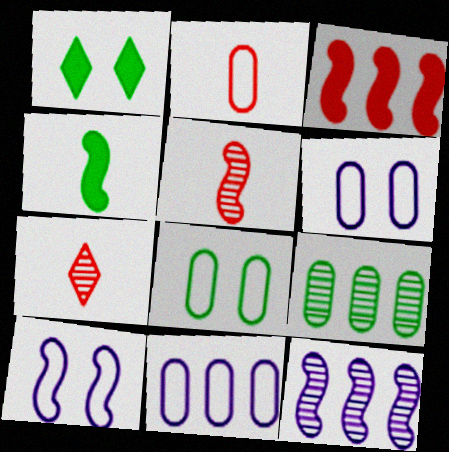[[1, 2, 12], 
[1, 5, 11], 
[2, 8, 11]]